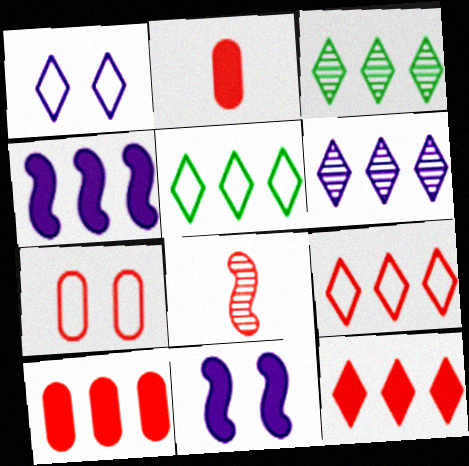[[5, 6, 12], 
[7, 8, 12]]